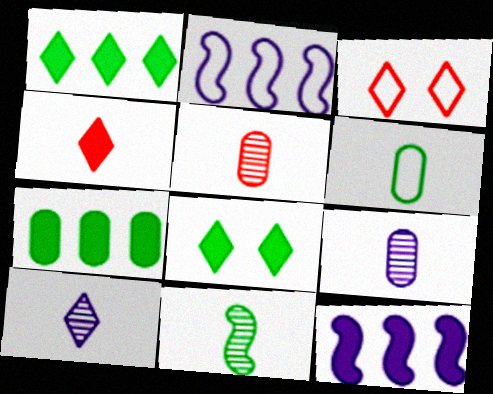[[1, 3, 10], 
[2, 3, 6], 
[2, 5, 8], 
[5, 10, 11]]